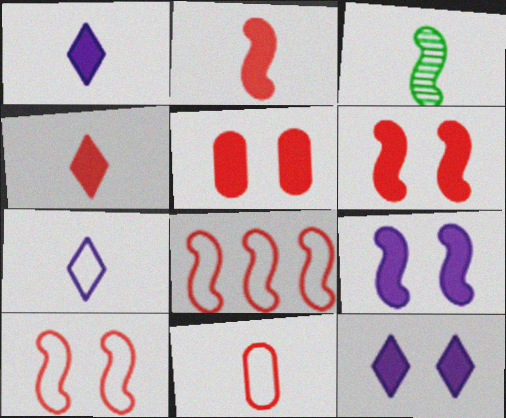[[1, 3, 11], 
[3, 8, 9]]